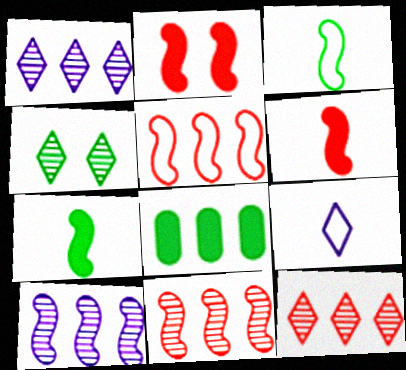[[1, 5, 8], 
[2, 3, 10], 
[3, 4, 8]]